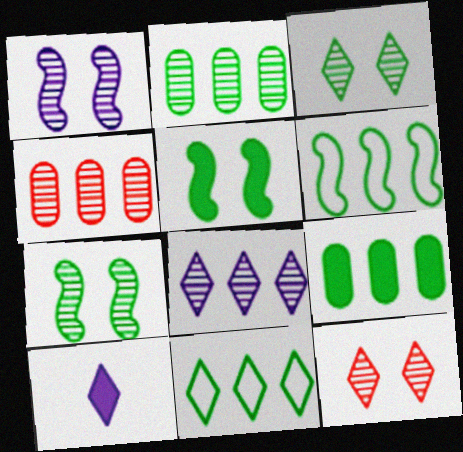[[10, 11, 12]]